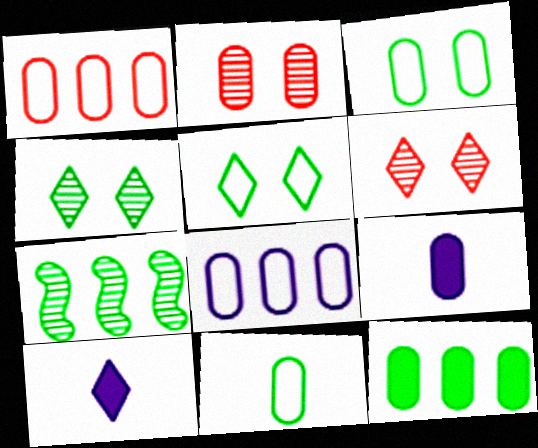[]